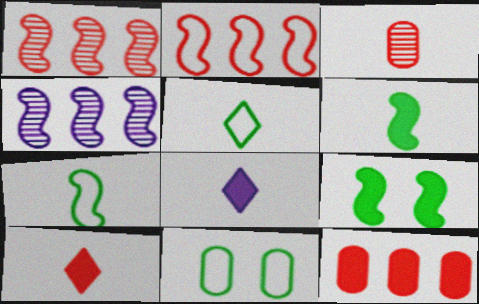[[1, 8, 11], 
[3, 7, 8], 
[4, 10, 11], 
[8, 9, 12]]